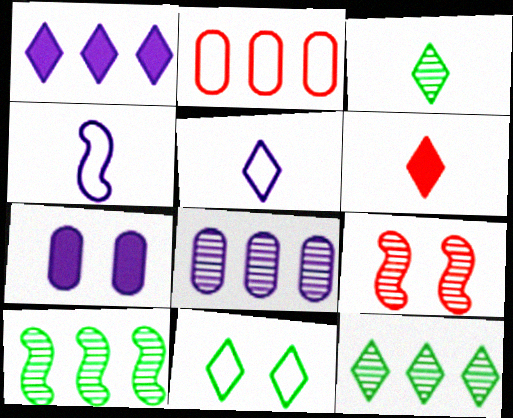[[1, 2, 10], 
[2, 4, 11], 
[2, 6, 9], 
[3, 5, 6], 
[3, 8, 9], 
[7, 9, 11]]